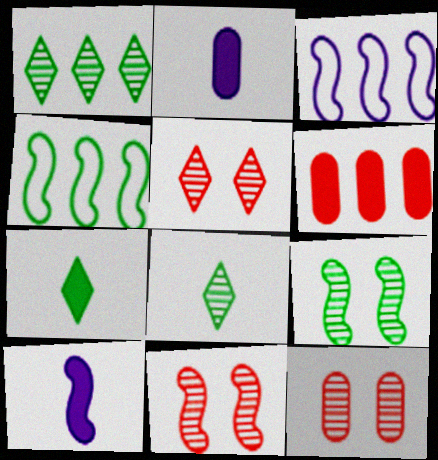[[1, 3, 6], 
[2, 4, 5], 
[3, 7, 12], 
[4, 10, 11], 
[5, 11, 12]]